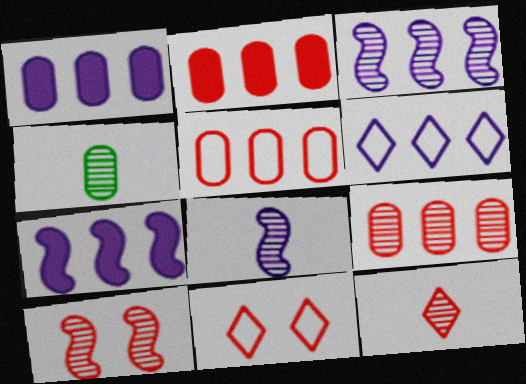[[1, 3, 6], 
[2, 5, 9], 
[4, 7, 11], 
[4, 8, 12], 
[9, 10, 12]]